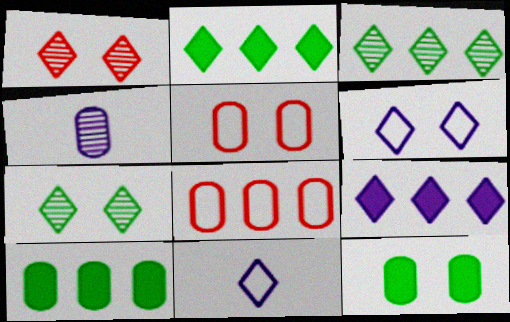[[1, 2, 11], 
[4, 5, 10], 
[4, 8, 12]]